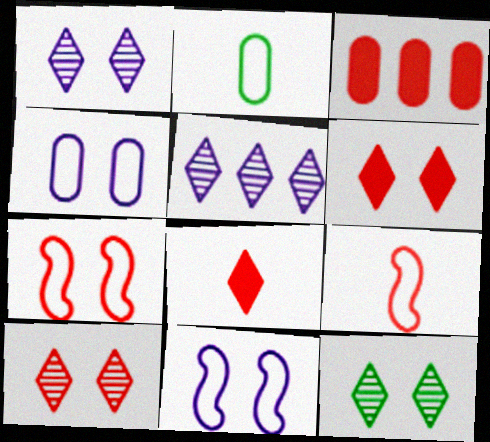[[1, 10, 12], 
[3, 9, 10]]